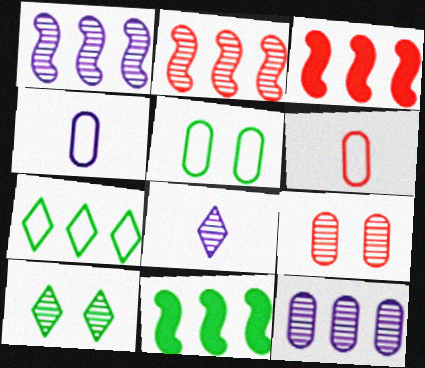[[3, 4, 10], 
[3, 5, 8], 
[3, 7, 12]]